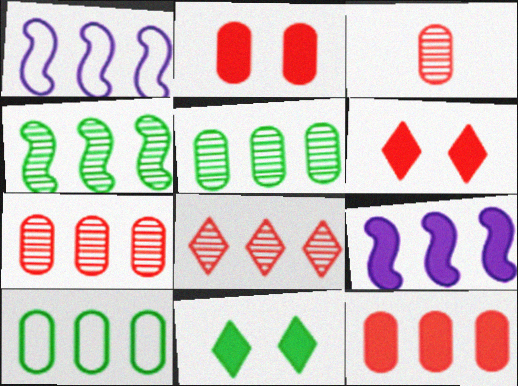[[1, 3, 11], 
[8, 9, 10]]